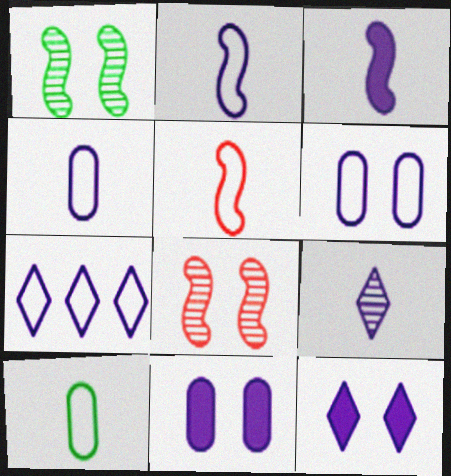[[2, 6, 7], 
[3, 4, 9], 
[7, 9, 12]]